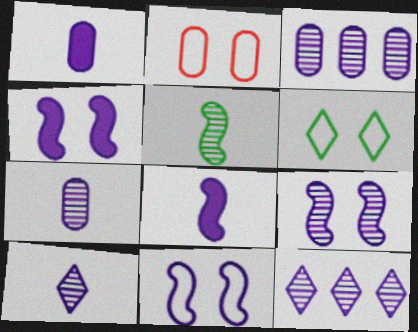[[1, 11, 12], 
[2, 6, 11], 
[3, 9, 10], 
[4, 9, 11], 
[7, 9, 12]]